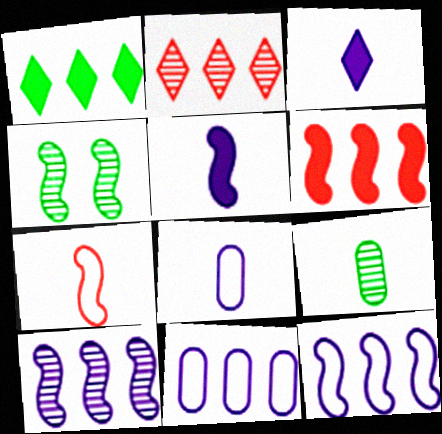[[3, 7, 9]]